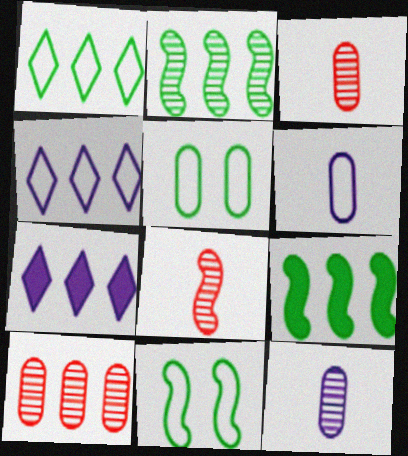[[3, 7, 11], 
[4, 9, 10], 
[5, 7, 8]]